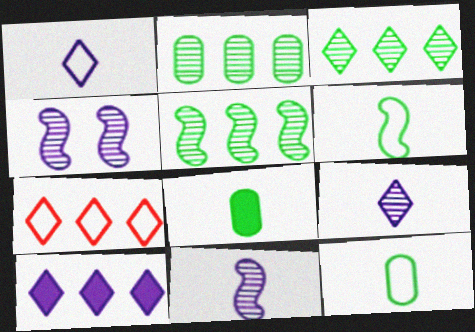[[2, 3, 5], 
[3, 7, 10], 
[4, 7, 8]]